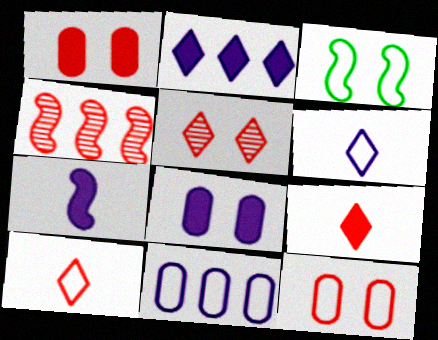[[1, 4, 10], 
[2, 7, 8], 
[3, 4, 7], 
[3, 5, 8], 
[3, 10, 11], 
[4, 9, 12]]